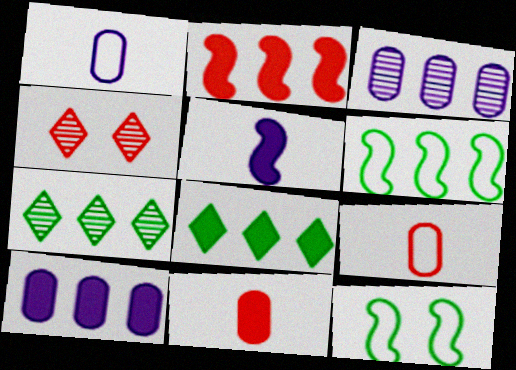[[2, 4, 9], 
[2, 8, 10]]